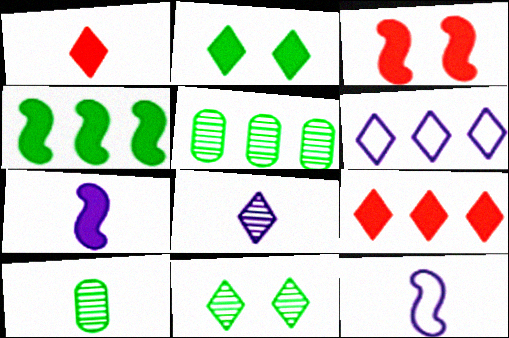[[1, 6, 11], 
[1, 10, 12], 
[3, 4, 7], 
[3, 6, 10]]